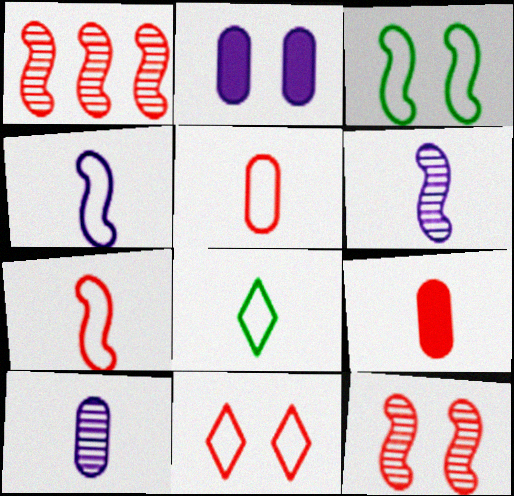[[1, 2, 8], 
[1, 9, 11], 
[4, 5, 8], 
[6, 8, 9]]